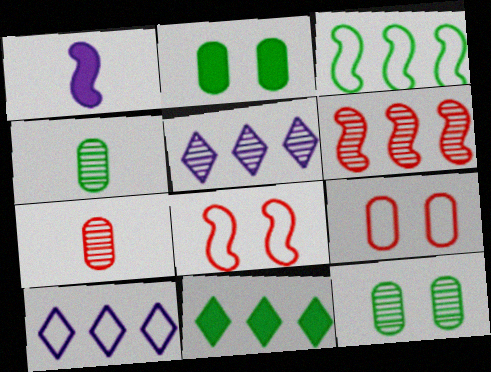[]